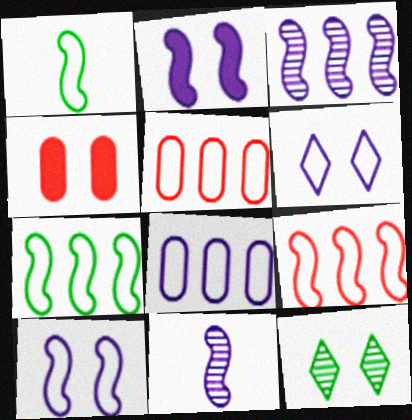[[1, 5, 6], 
[1, 9, 10], 
[4, 10, 12]]